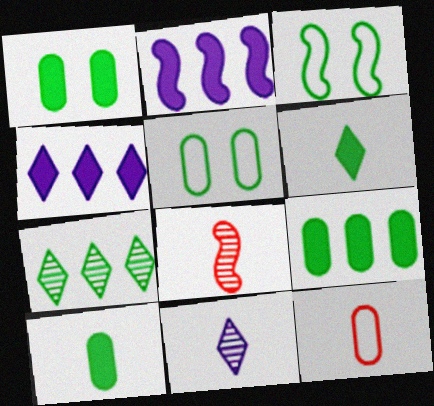[[1, 9, 10], 
[2, 3, 8], 
[3, 7, 10], 
[4, 5, 8]]